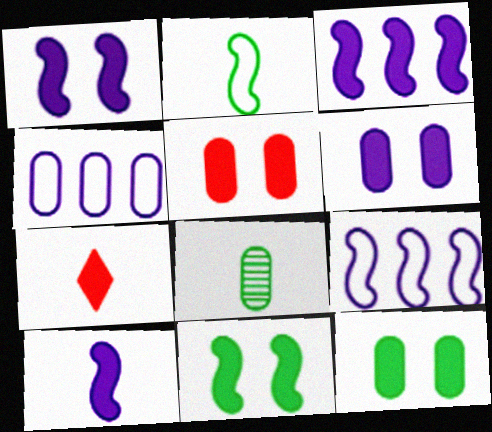[[1, 3, 10], 
[3, 7, 12], 
[4, 5, 8], 
[5, 6, 12]]